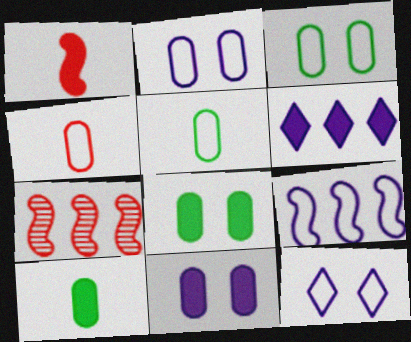[[1, 6, 8], 
[7, 10, 12]]